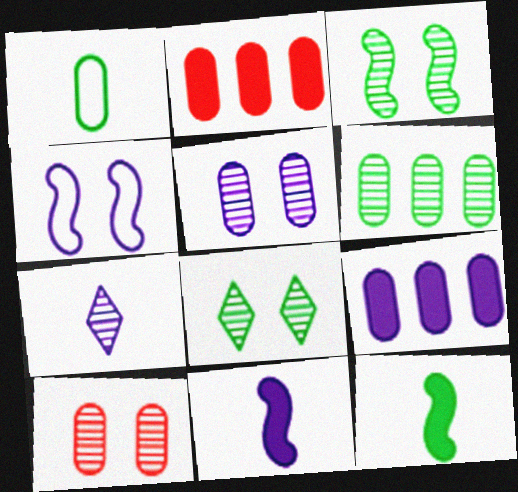[[1, 2, 5], 
[1, 9, 10], 
[4, 7, 9]]